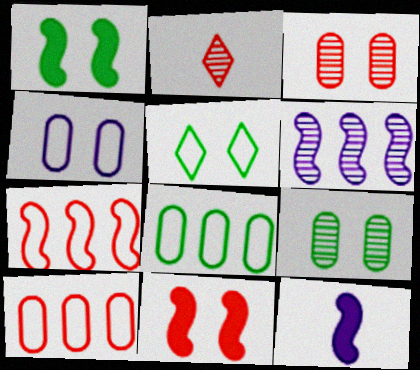[[1, 5, 9], 
[2, 6, 9], 
[2, 10, 11]]